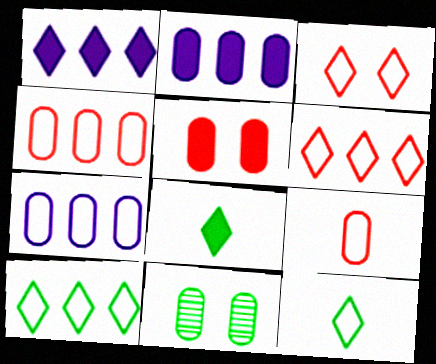[[2, 9, 11]]